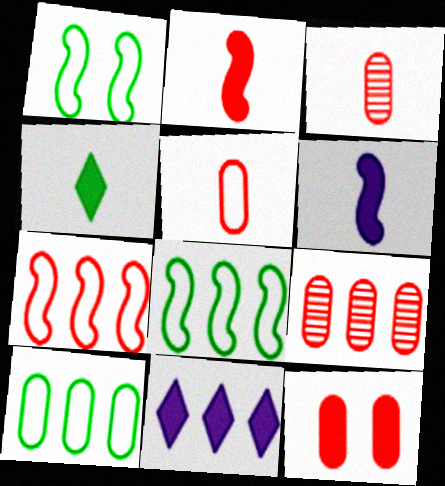[[1, 3, 11], 
[5, 9, 12], 
[8, 9, 11]]